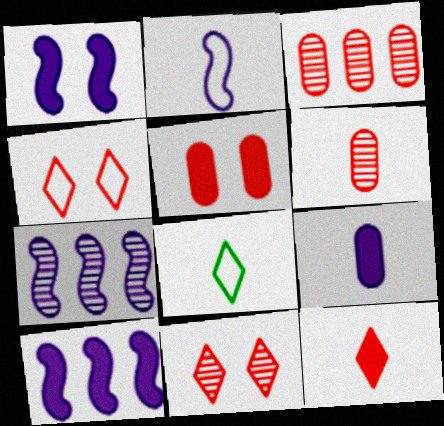[[1, 2, 7], 
[1, 3, 8], 
[5, 7, 8]]